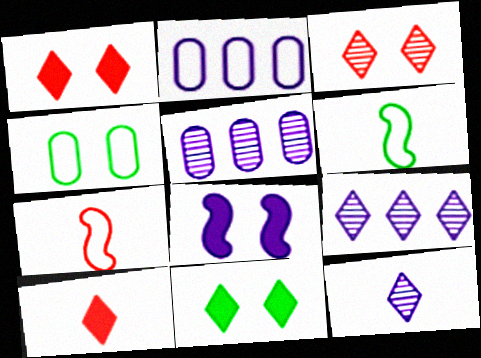[[1, 5, 6], 
[2, 8, 12], 
[3, 4, 8], 
[5, 7, 11]]